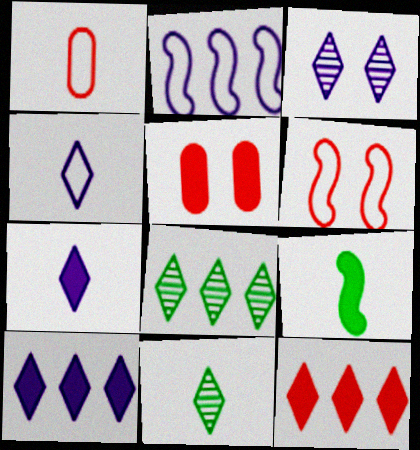[[2, 5, 11], 
[3, 4, 10], 
[5, 9, 10]]